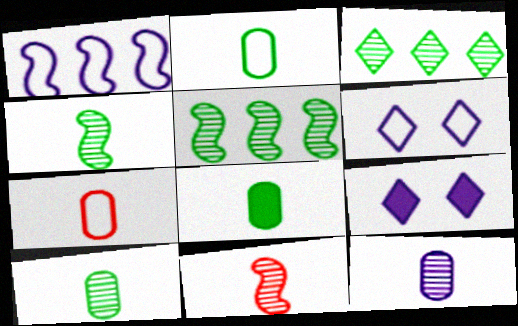[[1, 9, 12], 
[2, 8, 10], 
[5, 7, 9], 
[7, 8, 12]]